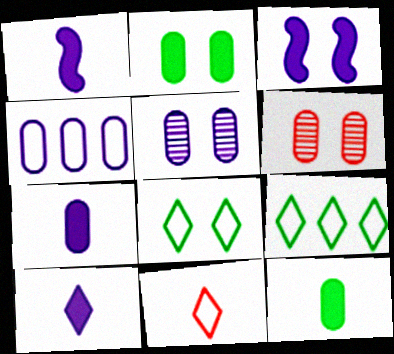[[1, 6, 9], 
[1, 7, 10], 
[3, 6, 8], 
[4, 5, 7], 
[4, 6, 12]]